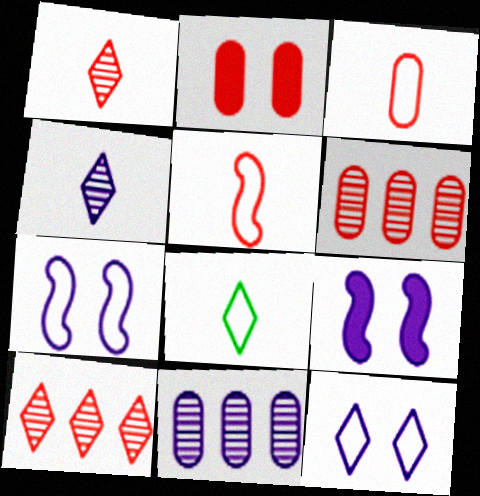[[2, 3, 6], 
[2, 5, 10], 
[6, 8, 9]]